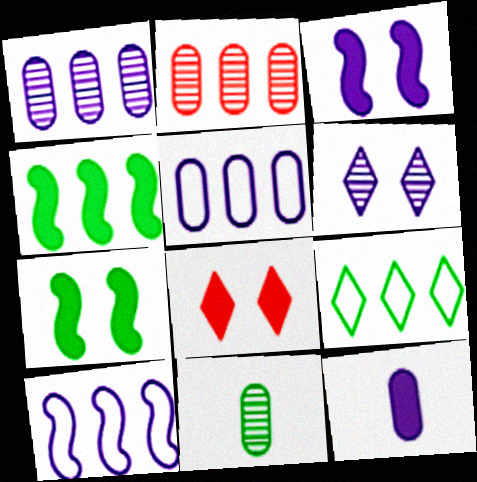[[4, 8, 12], 
[6, 10, 12], 
[7, 9, 11], 
[8, 10, 11]]